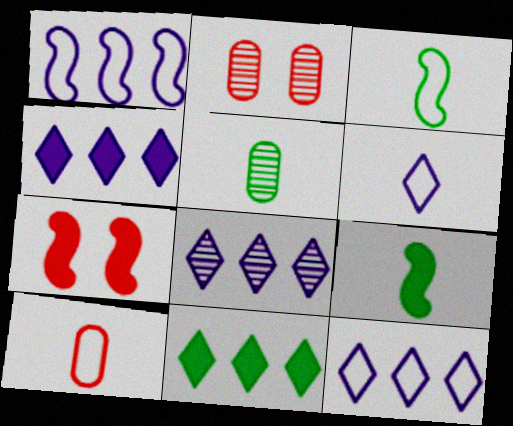[[2, 3, 4], 
[2, 9, 12], 
[3, 6, 10], 
[4, 8, 12], 
[5, 7, 12]]